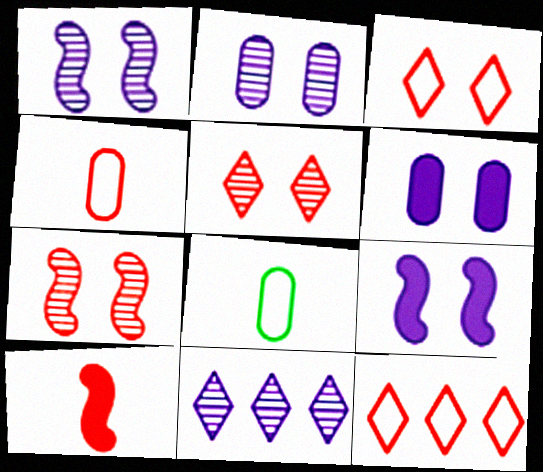[]